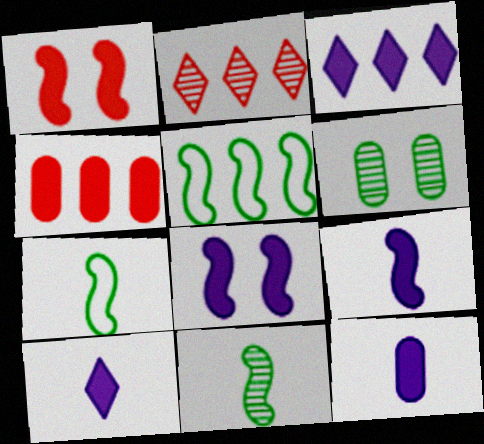[[3, 8, 12], 
[9, 10, 12]]